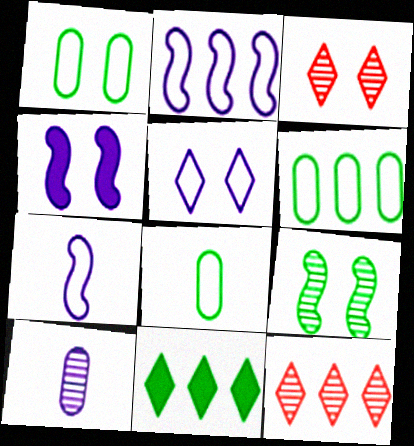[[1, 3, 4], 
[1, 6, 8], 
[4, 8, 12], 
[8, 9, 11], 
[9, 10, 12]]